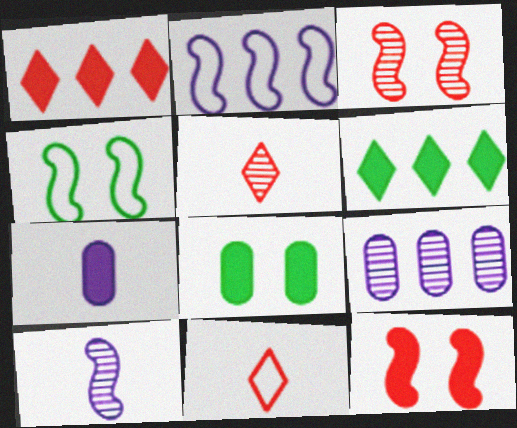[[2, 5, 8], 
[6, 7, 12]]